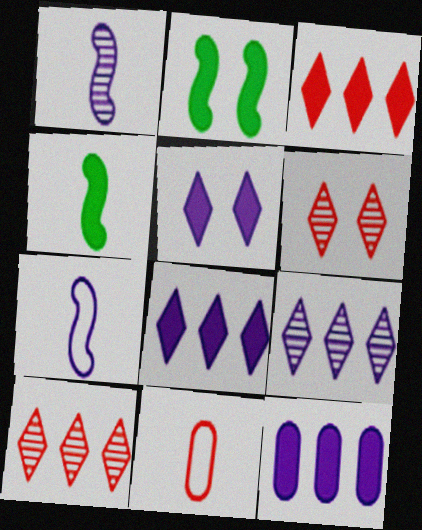[[2, 9, 11]]